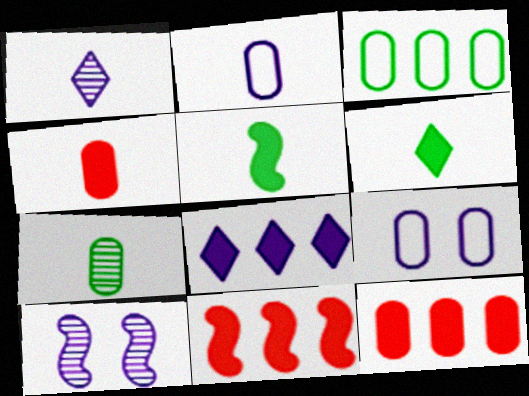[[2, 4, 7], 
[2, 8, 10], 
[7, 9, 12]]